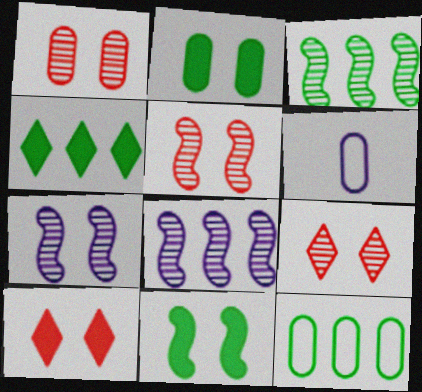[[1, 5, 9], 
[3, 4, 12], 
[3, 6, 10], 
[4, 5, 6]]